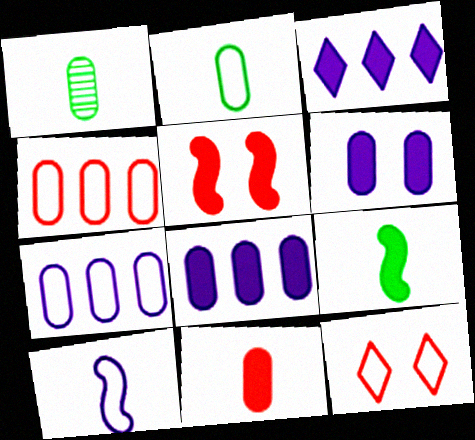[[1, 4, 6]]